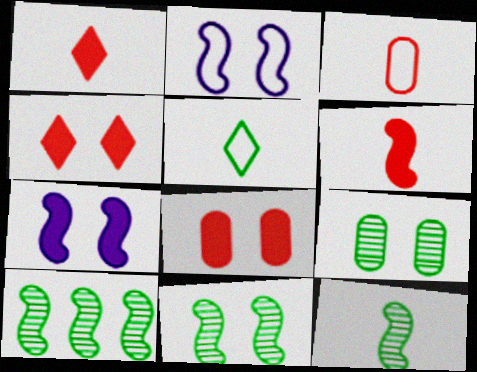[[2, 4, 9], 
[2, 6, 10], 
[10, 11, 12]]